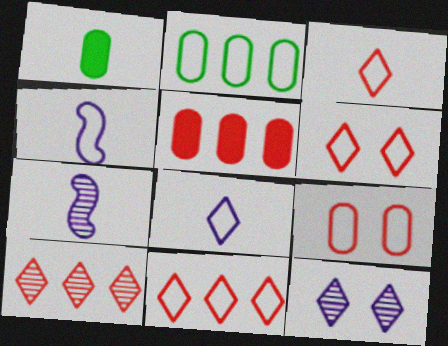[[1, 3, 7], 
[2, 4, 6], 
[3, 6, 11]]